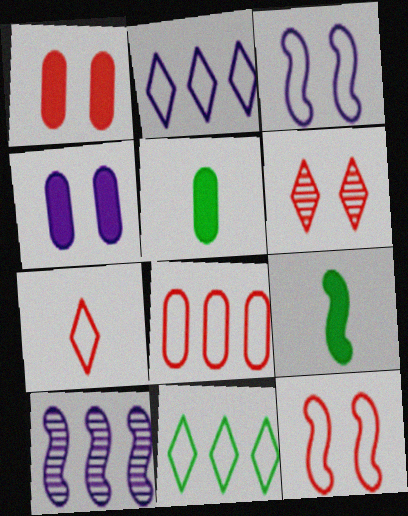[[1, 6, 12], 
[7, 8, 12], 
[9, 10, 12]]